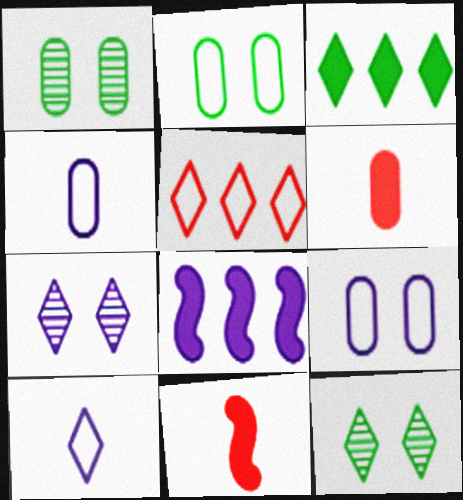[[4, 7, 8]]